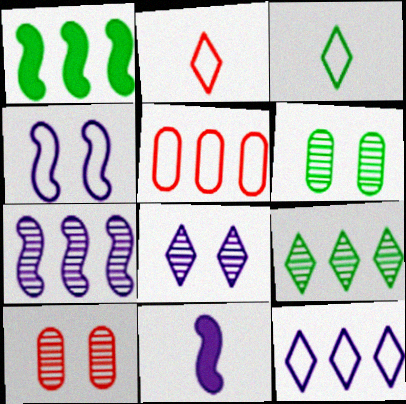[[1, 3, 6], 
[3, 4, 5], 
[4, 7, 11]]